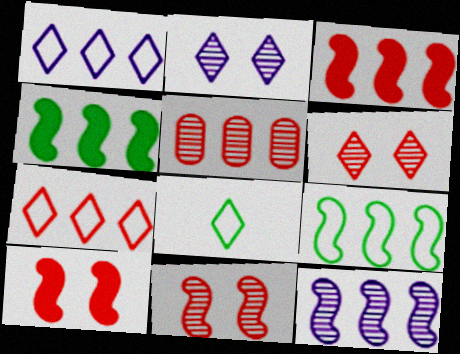[[1, 4, 5], 
[3, 5, 7], 
[3, 9, 12]]